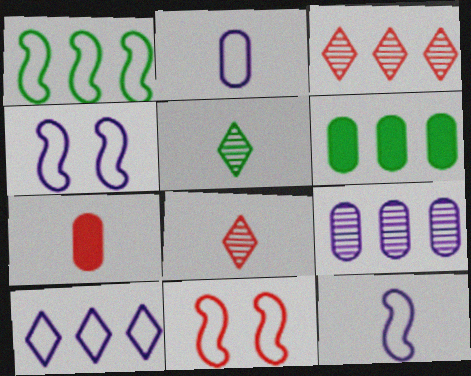[[1, 11, 12], 
[2, 4, 10], 
[3, 7, 11], 
[4, 6, 8], 
[5, 7, 12]]